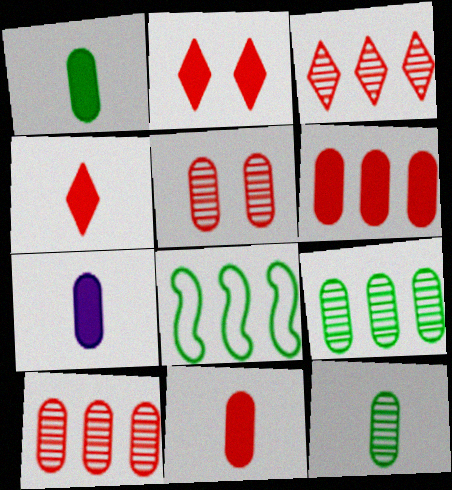[[1, 7, 11]]